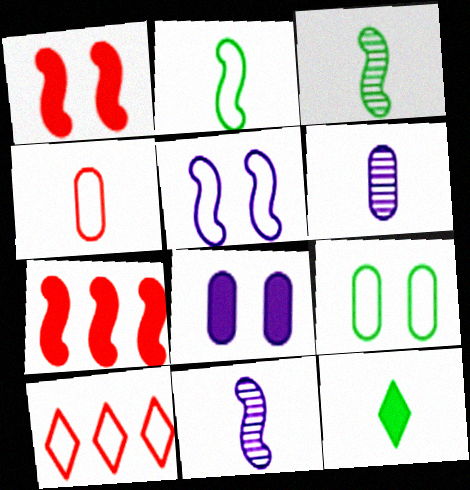[[3, 5, 7], 
[3, 8, 10], 
[4, 11, 12], 
[7, 8, 12]]